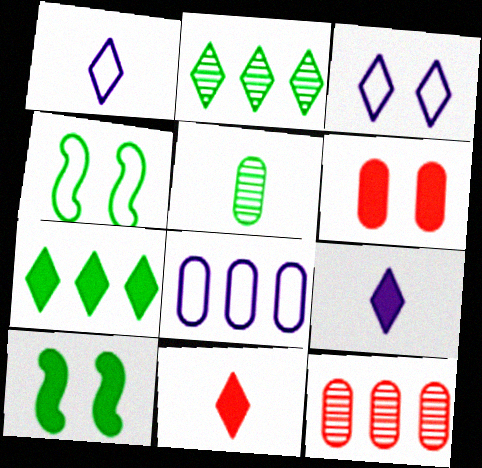[[1, 10, 12], 
[2, 3, 11], 
[4, 5, 7], 
[4, 9, 12], 
[5, 6, 8]]